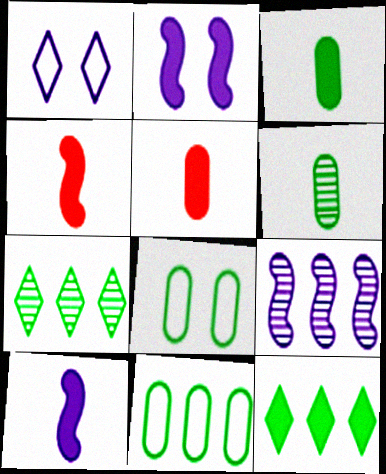[[2, 5, 12]]